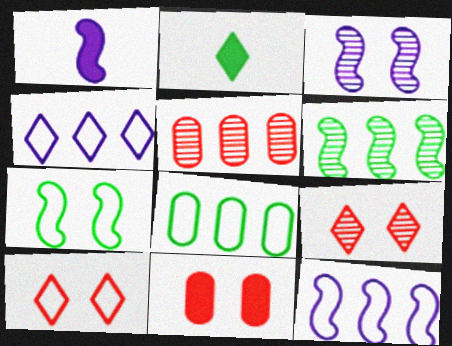[[1, 3, 12], 
[1, 8, 9], 
[2, 4, 9]]